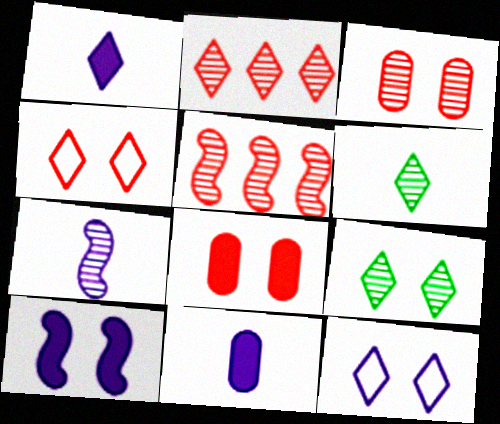[]